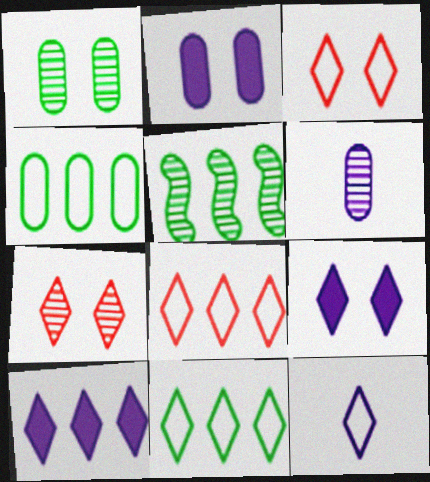[[3, 11, 12], 
[5, 6, 7]]